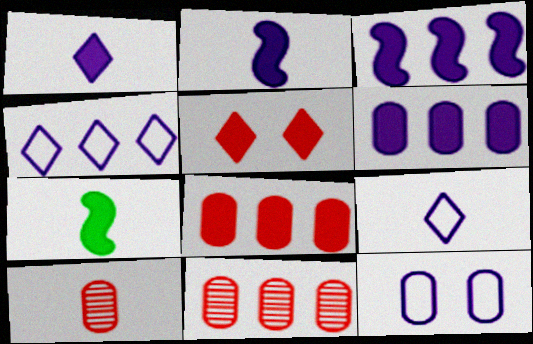[[5, 6, 7], 
[7, 9, 10]]